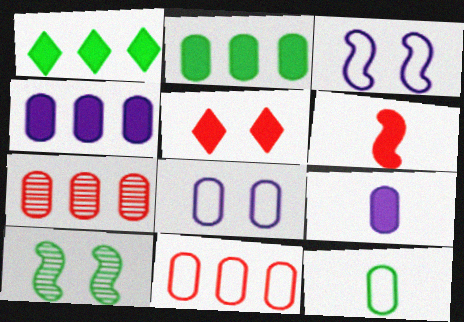[[1, 10, 12], 
[5, 8, 10], 
[8, 11, 12]]